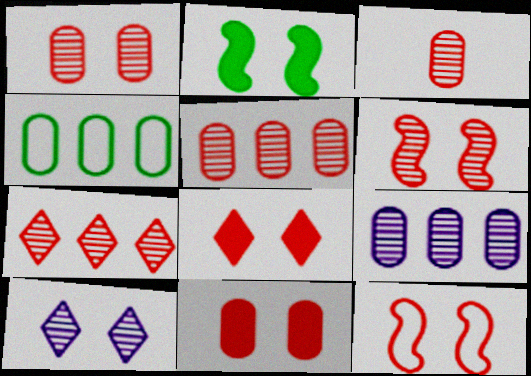[[1, 3, 5], 
[1, 8, 12], 
[3, 6, 7]]